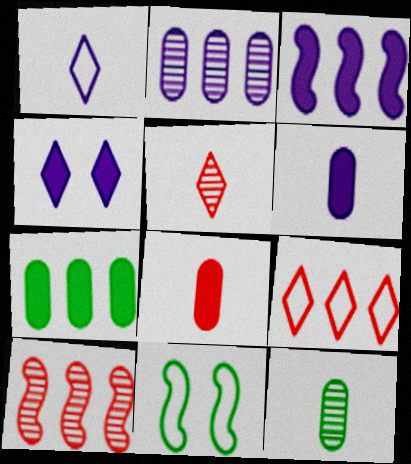[[3, 4, 6]]